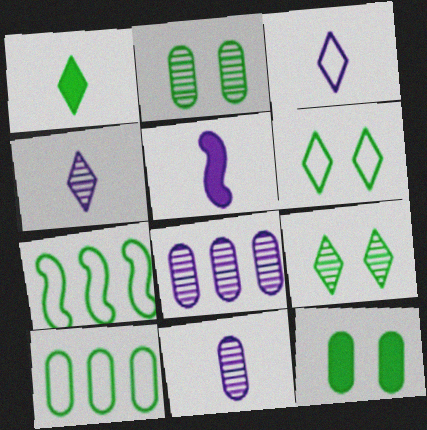[[1, 2, 7], 
[3, 5, 11]]